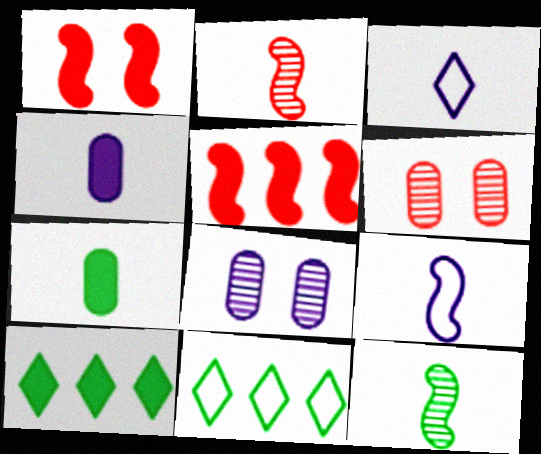[[1, 4, 10], 
[2, 3, 7], 
[6, 9, 10]]